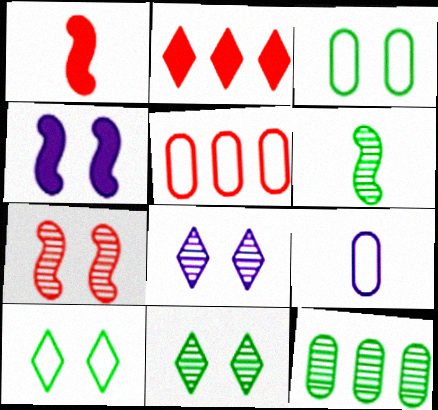[[3, 5, 9], 
[6, 11, 12]]